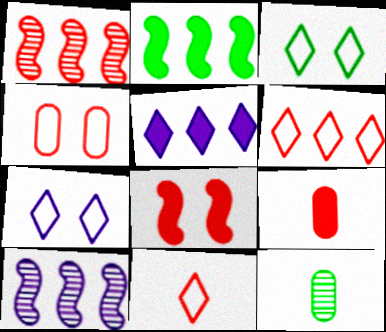[[2, 3, 12], 
[3, 9, 10]]